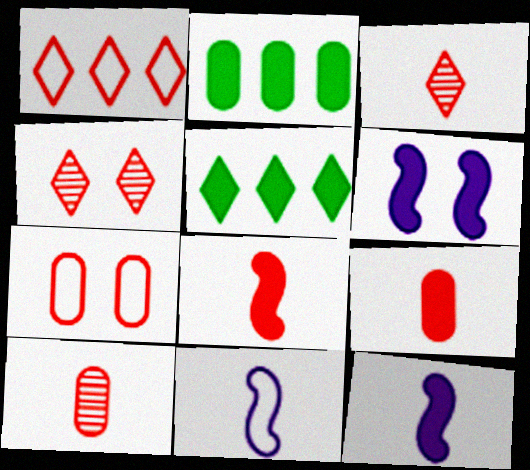[[2, 4, 11], 
[5, 6, 9]]